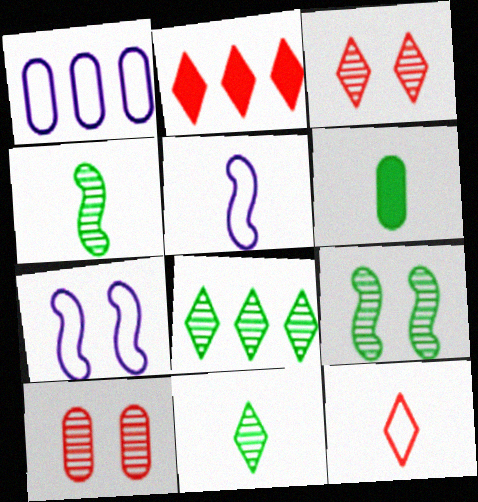[[1, 6, 10], 
[2, 3, 12]]